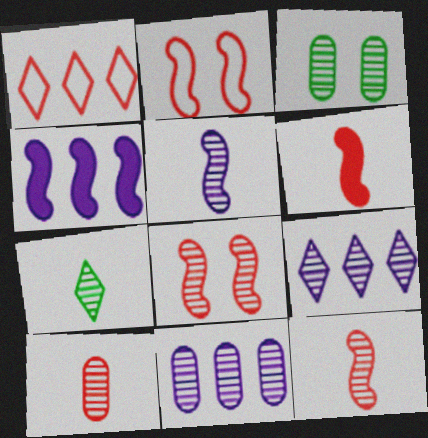[[3, 9, 12], 
[3, 10, 11], 
[5, 7, 10], 
[7, 8, 11]]